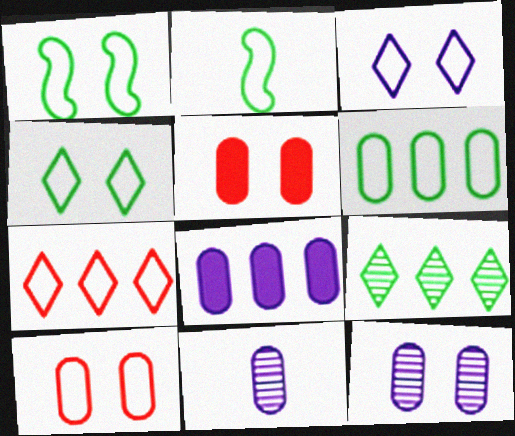[[1, 3, 10], 
[2, 4, 6], 
[5, 6, 11]]